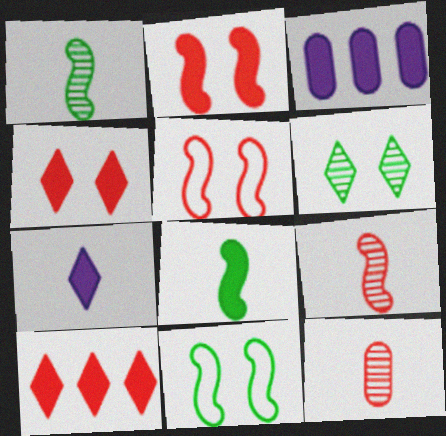[[3, 4, 8], 
[5, 10, 12]]